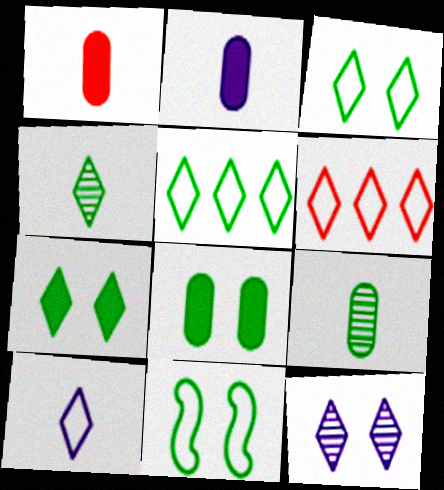[[3, 6, 10], 
[4, 5, 7]]